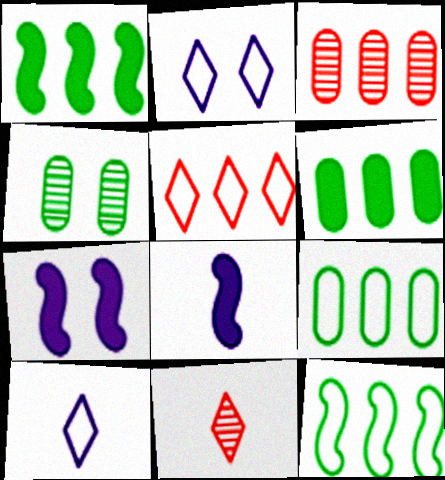[[4, 5, 8], 
[7, 9, 11]]